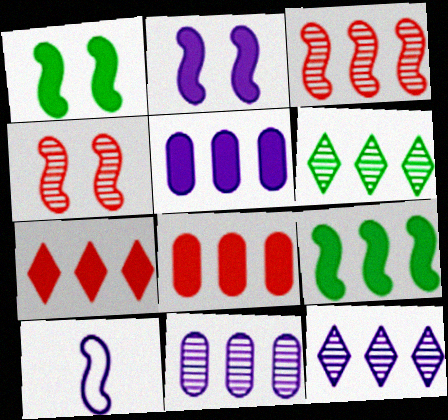[[1, 3, 10], 
[3, 6, 11], 
[4, 9, 10], 
[5, 7, 9]]